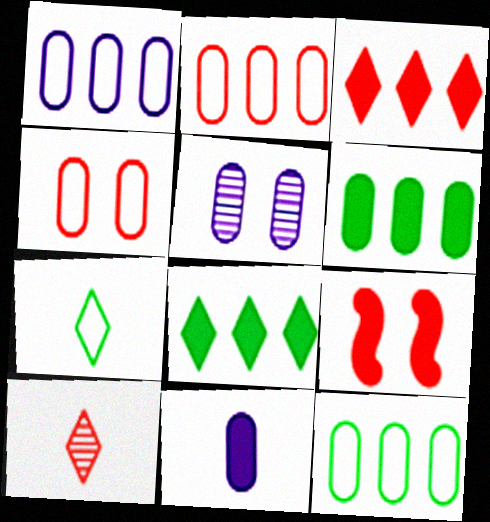[[1, 2, 12], 
[1, 5, 11], 
[2, 9, 10], 
[8, 9, 11]]